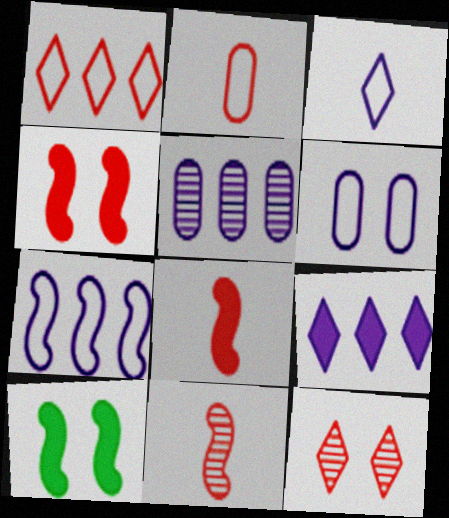[[3, 6, 7], 
[5, 7, 9], 
[6, 10, 12], 
[7, 10, 11]]